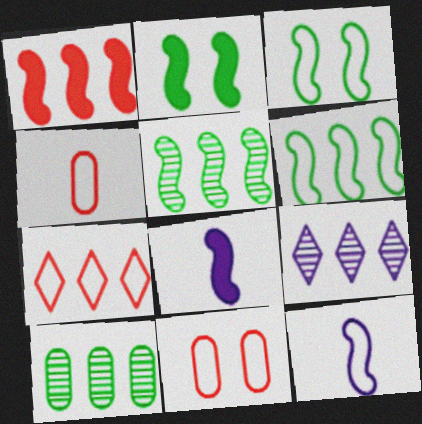[[1, 2, 8], 
[2, 4, 9]]